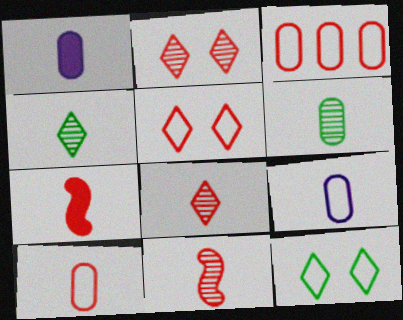[[1, 6, 10], 
[2, 3, 7], 
[4, 7, 9], 
[7, 8, 10]]